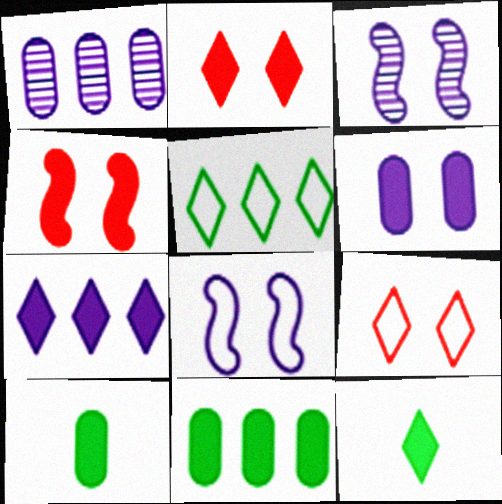[[2, 7, 12], 
[4, 7, 10]]